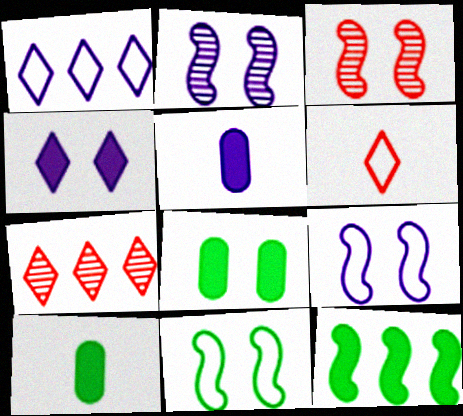[[1, 2, 5], 
[1, 3, 10], 
[5, 7, 11], 
[7, 9, 10]]